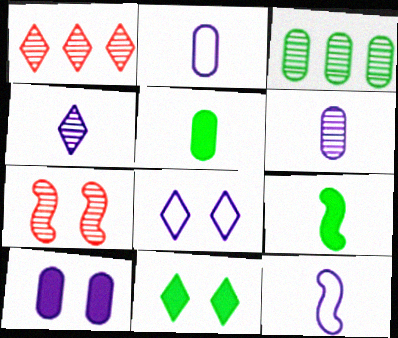[[3, 4, 7]]